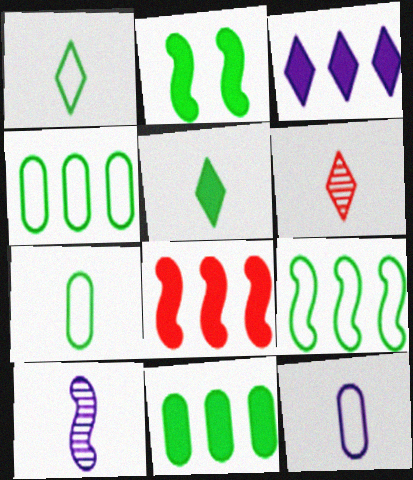[[2, 5, 11], 
[3, 8, 11]]